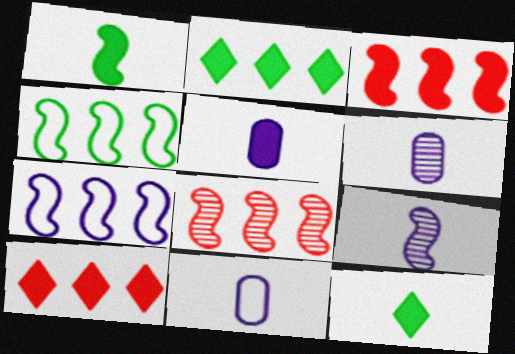[[5, 6, 11]]